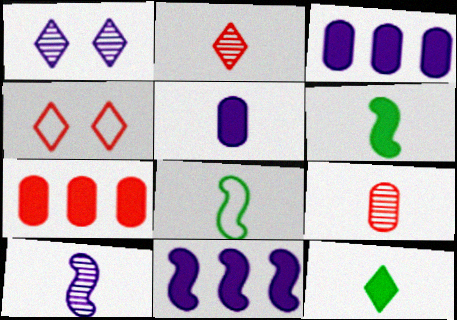[[1, 7, 8], 
[2, 5, 8]]